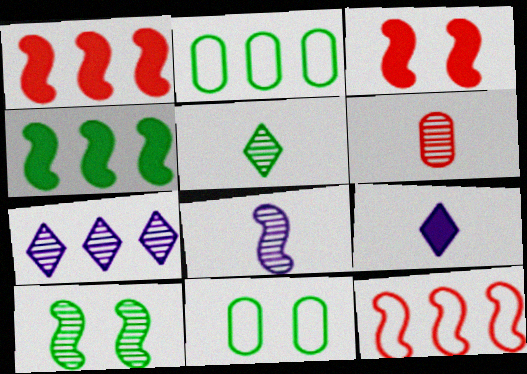[[1, 2, 7], 
[4, 5, 11], 
[5, 6, 8], 
[6, 7, 10]]